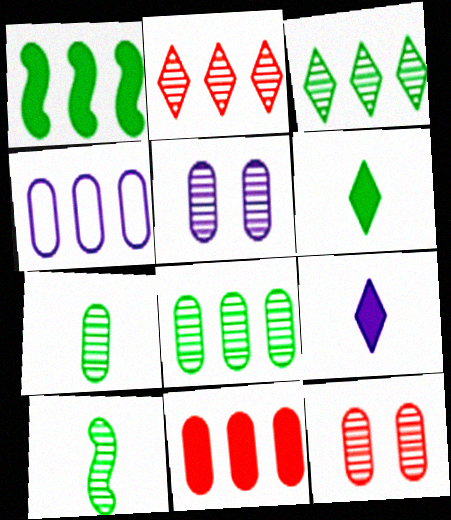[[1, 2, 4], 
[2, 5, 10], 
[4, 8, 11]]